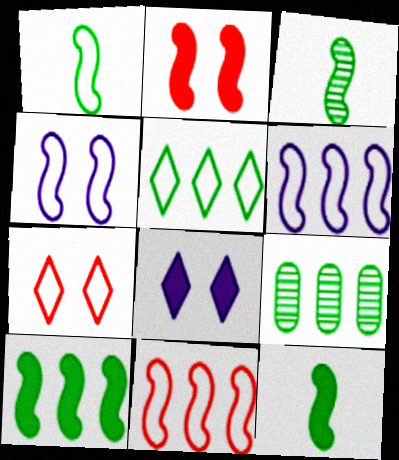[[1, 3, 12], 
[1, 4, 11], 
[2, 3, 6], 
[5, 9, 10]]